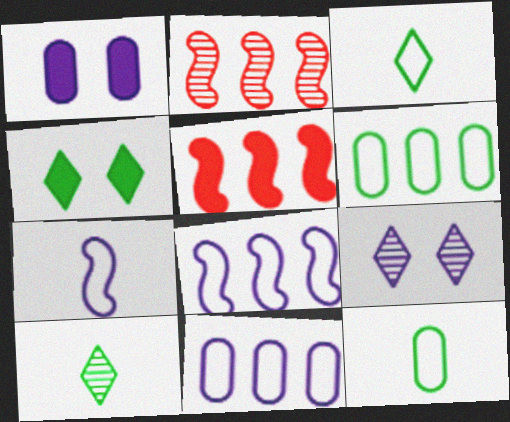[[1, 2, 3], 
[5, 9, 12]]